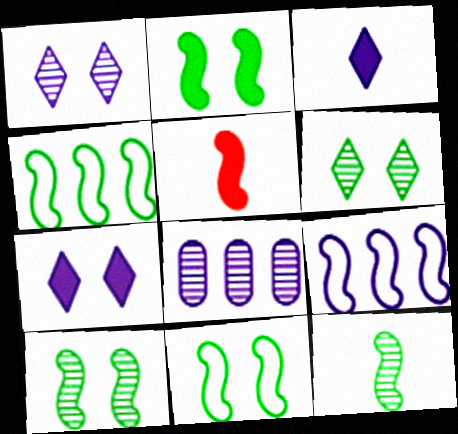[[2, 4, 12], 
[2, 10, 11], 
[5, 9, 10]]